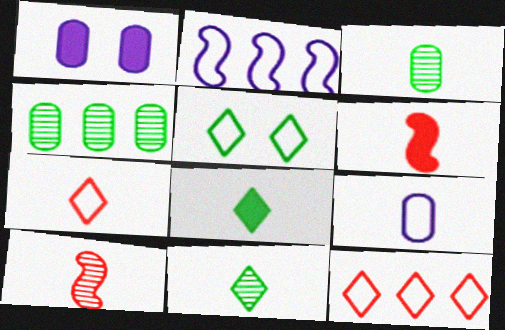[[6, 9, 11], 
[8, 9, 10]]